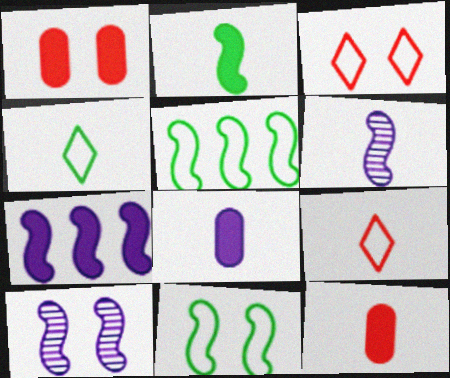[[4, 6, 12]]